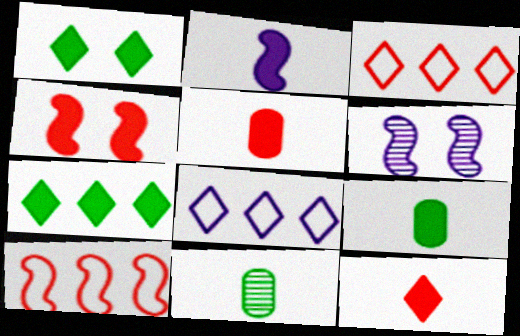[[2, 9, 12], 
[3, 6, 9], 
[4, 8, 11]]